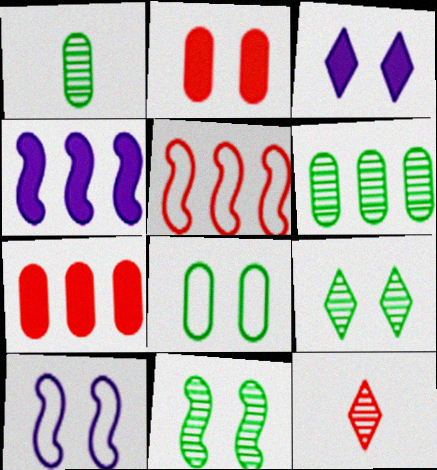[[1, 3, 5], 
[2, 5, 12], 
[2, 9, 10], 
[4, 8, 12]]